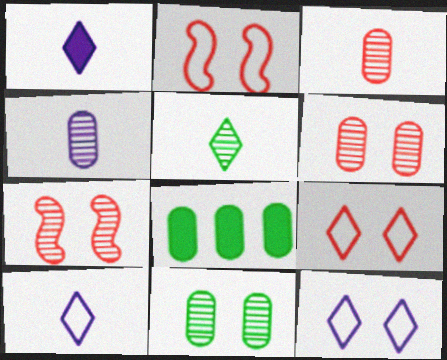[[7, 8, 10]]